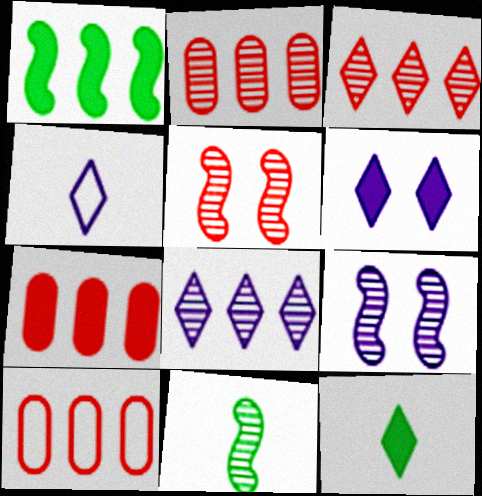[[1, 8, 10], 
[2, 7, 10], 
[4, 6, 8], 
[6, 10, 11], 
[9, 10, 12]]